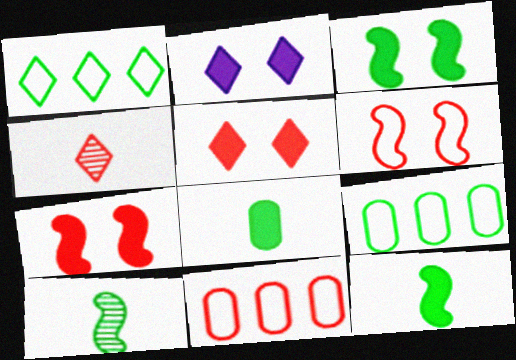[[1, 2, 4], 
[2, 10, 11], 
[4, 7, 11]]